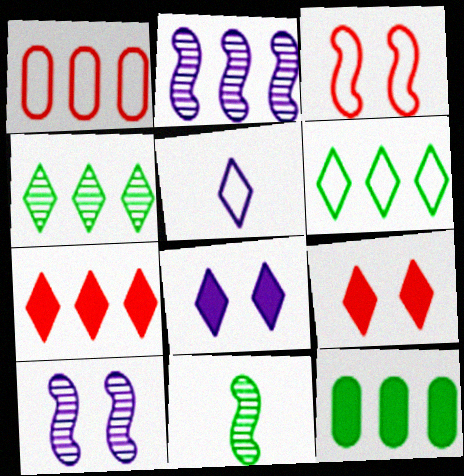[[1, 8, 11], 
[4, 5, 9]]